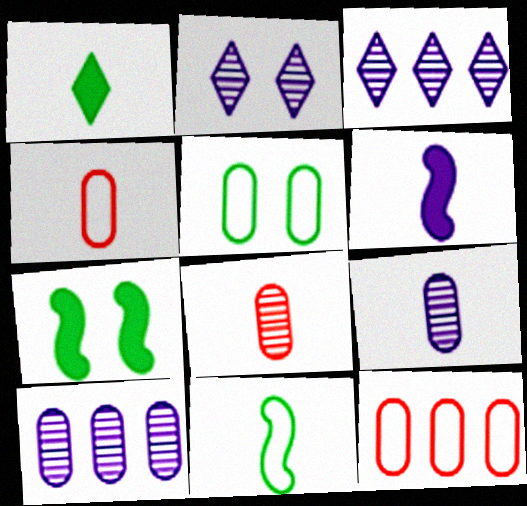[[3, 4, 7]]